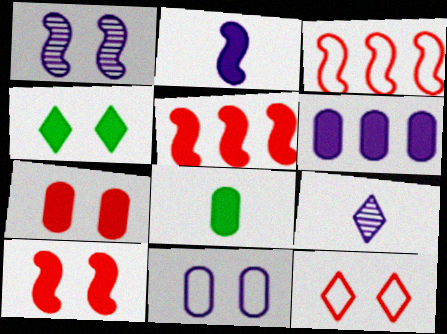[[6, 7, 8]]